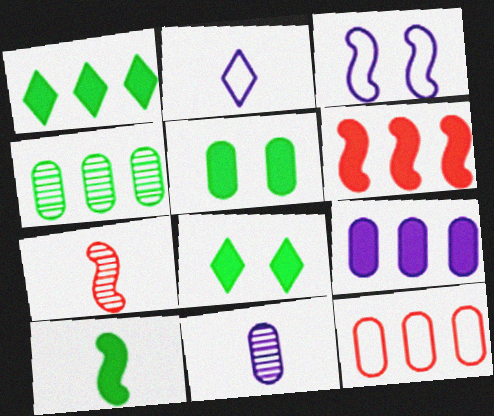[[1, 5, 10], 
[1, 6, 9], 
[4, 9, 12], 
[5, 11, 12]]